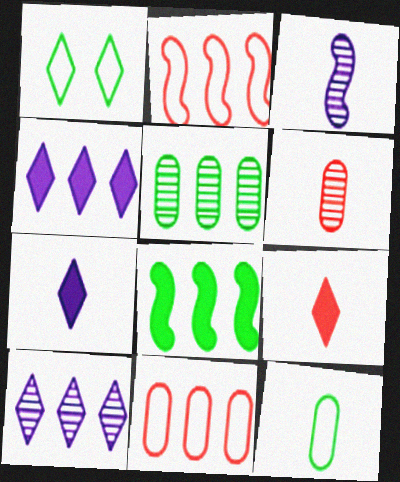[[1, 9, 10], 
[2, 4, 5], 
[3, 9, 12], 
[8, 10, 11]]